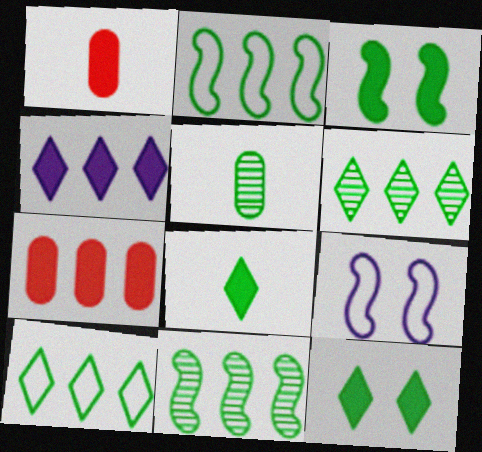[[1, 3, 4], 
[1, 6, 9], 
[2, 5, 12], 
[3, 5, 10]]